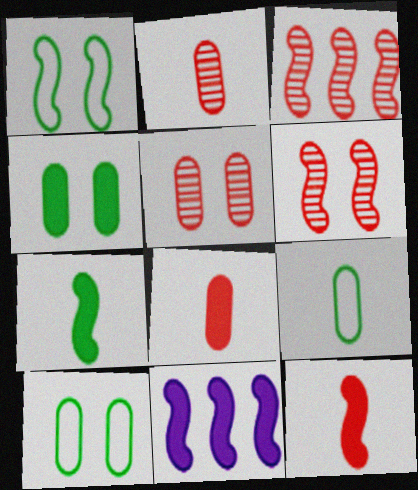[]